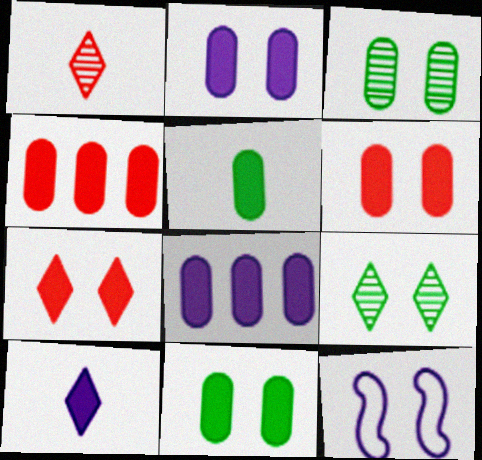[[2, 4, 5], 
[2, 6, 11], 
[3, 7, 12], 
[5, 6, 8], 
[6, 9, 12]]